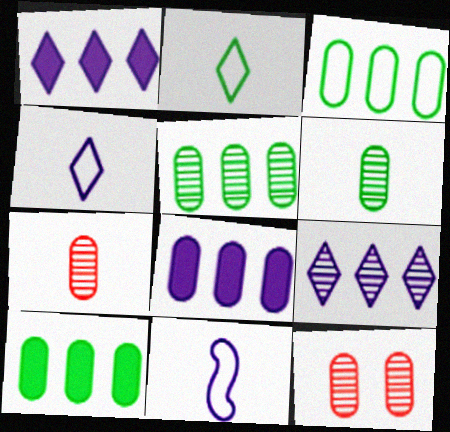[[3, 5, 10]]